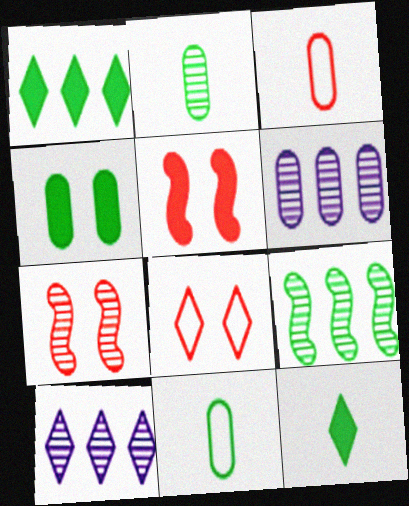[[2, 7, 10], 
[3, 4, 6], 
[5, 10, 11], 
[8, 10, 12]]